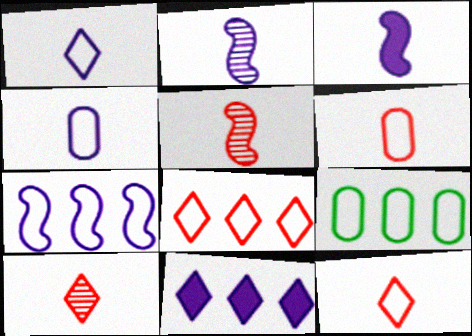[[7, 8, 9]]